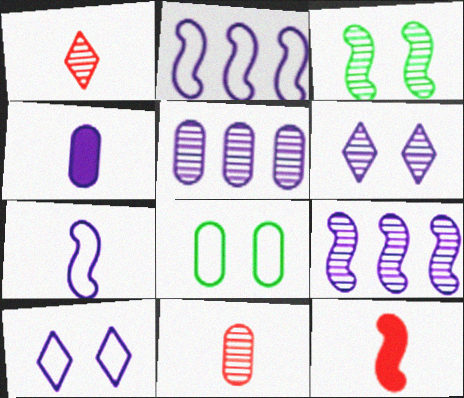[[1, 3, 5], 
[2, 3, 12], 
[2, 4, 6], 
[4, 9, 10]]